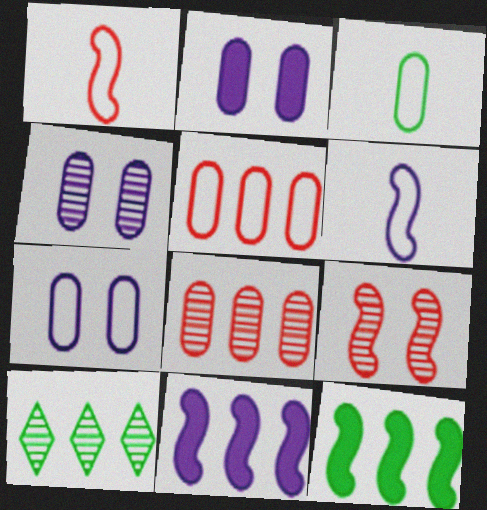[[1, 2, 10], 
[2, 3, 8], 
[2, 4, 7], 
[3, 5, 7], 
[5, 10, 11], 
[6, 9, 12]]